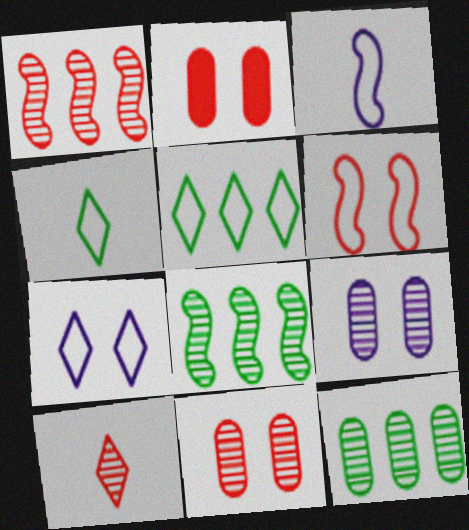[[1, 10, 11], 
[8, 9, 10]]